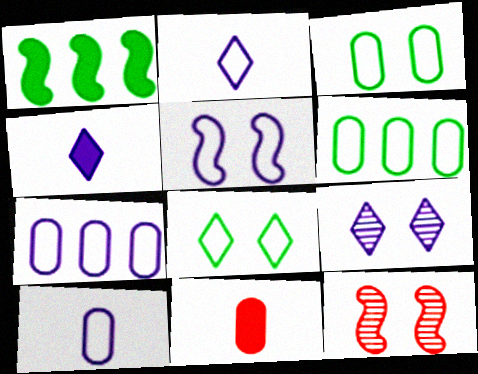[[2, 5, 7], 
[4, 6, 12]]